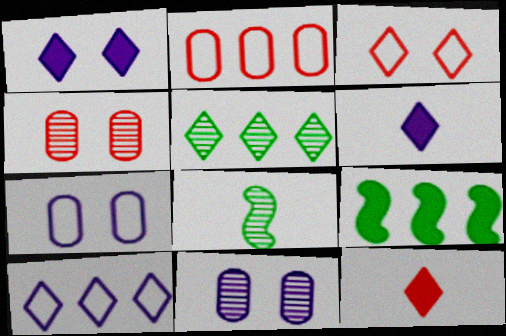[[1, 2, 8], 
[3, 5, 6]]